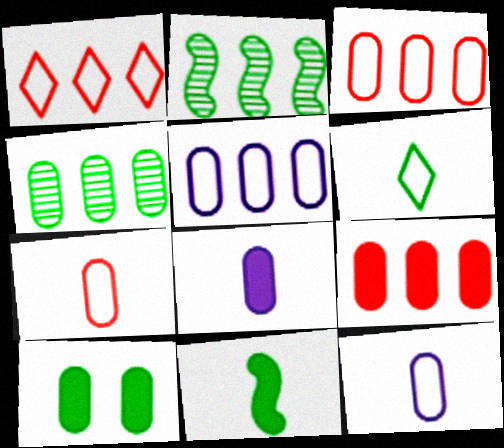[[2, 6, 10], 
[4, 5, 9], 
[8, 9, 10]]